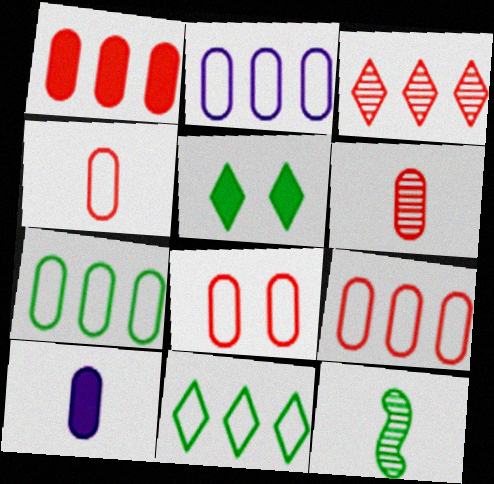[[1, 6, 8], 
[2, 7, 9], 
[4, 8, 9], 
[5, 7, 12]]